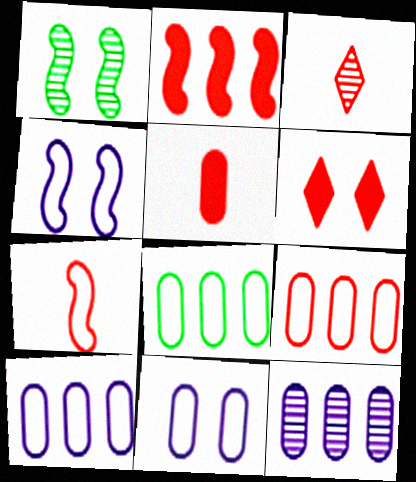[[1, 3, 12], 
[1, 6, 11], 
[2, 5, 6], 
[3, 5, 7], 
[8, 9, 10]]